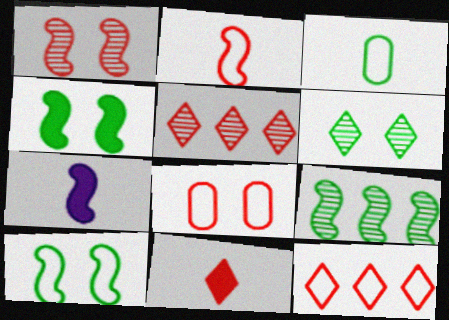[[2, 8, 12]]